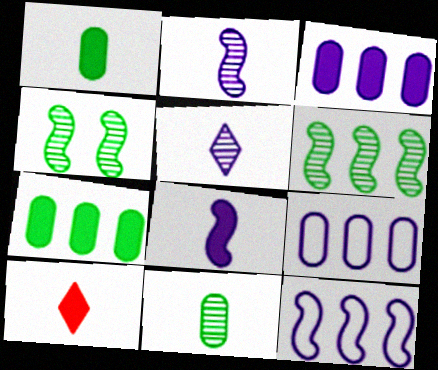[[1, 8, 10], 
[4, 9, 10]]